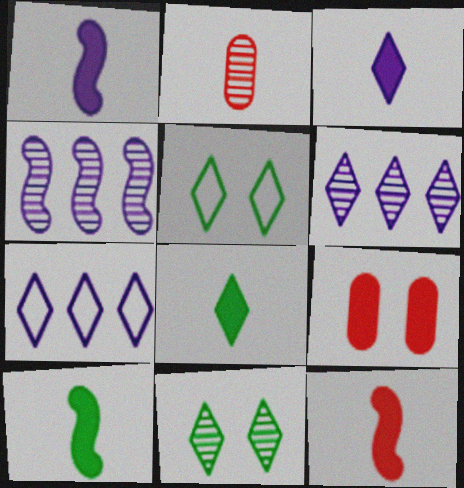[[1, 10, 12], 
[2, 4, 11]]